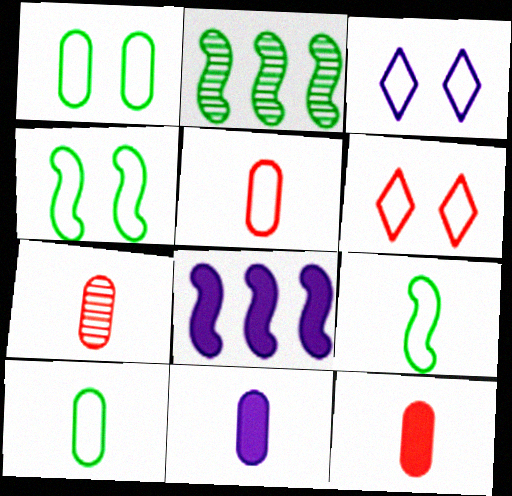[[2, 3, 12], 
[2, 6, 11], 
[5, 7, 12], 
[7, 10, 11]]